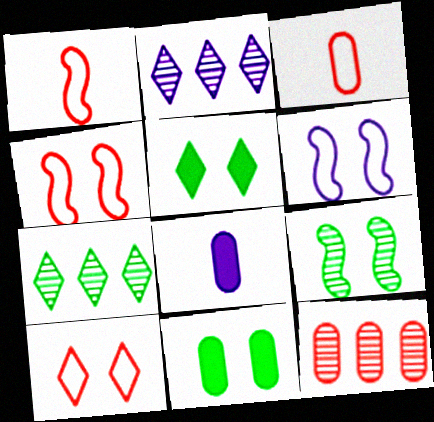[[1, 2, 11], 
[2, 6, 8], 
[4, 7, 8]]